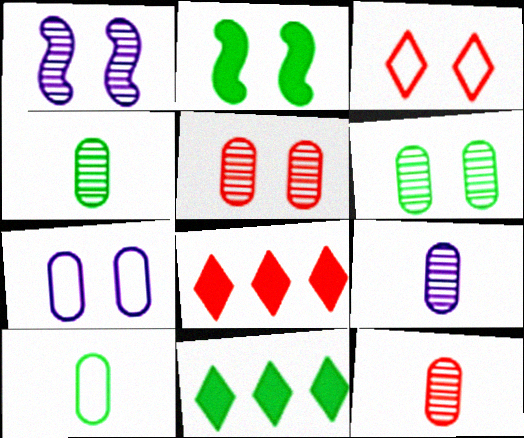[[1, 8, 10], 
[4, 9, 12]]